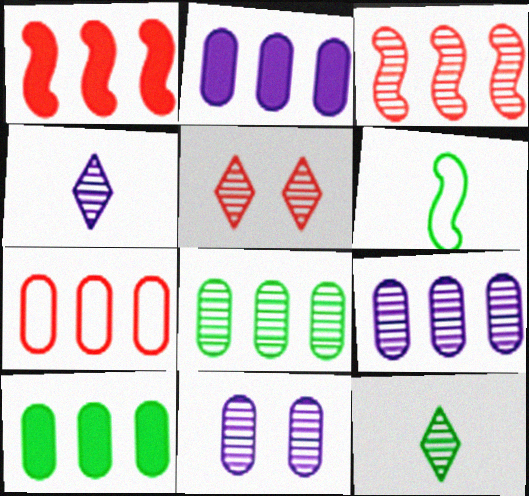[[2, 5, 6], 
[2, 7, 8], 
[3, 11, 12], 
[7, 9, 10]]